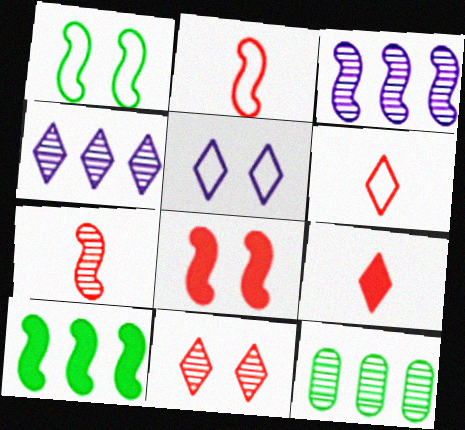[]